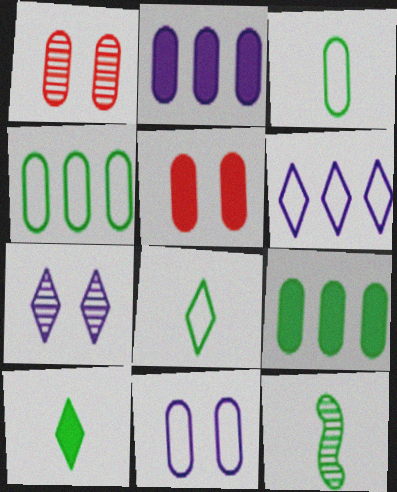[[1, 2, 3], 
[3, 10, 12], 
[5, 6, 12]]